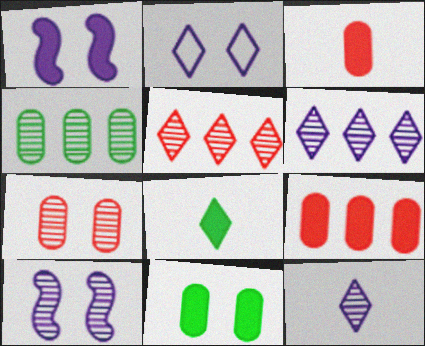[[1, 8, 9], 
[2, 5, 8]]